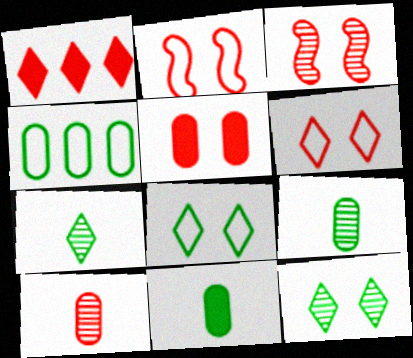[[1, 2, 10], 
[3, 5, 6]]